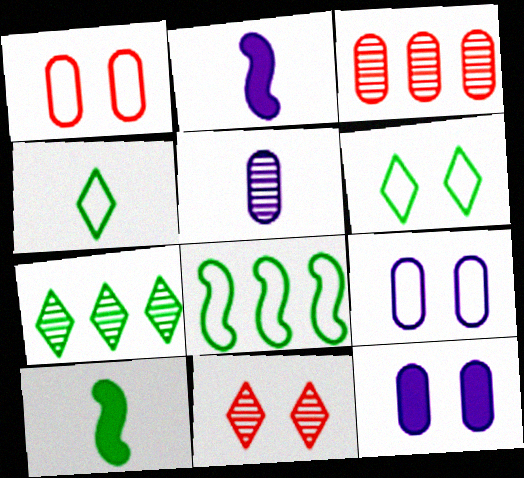[[1, 2, 7], 
[2, 3, 6]]